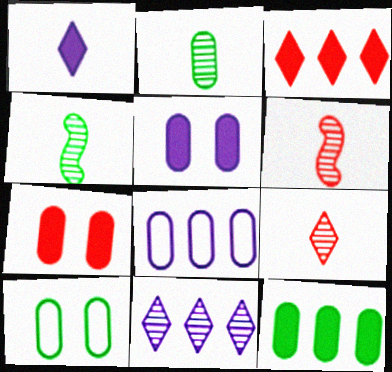[[2, 7, 8], 
[2, 10, 12]]